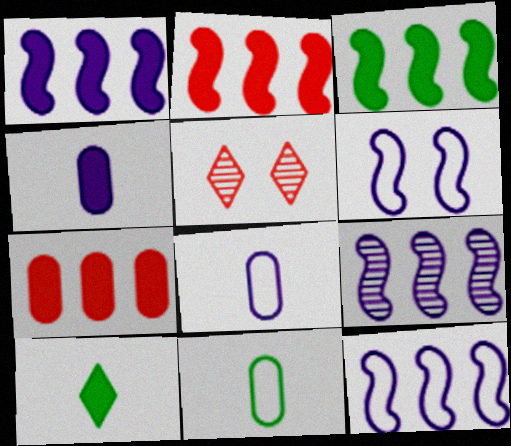[[1, 2, 3], 
[1, 5, 11], 
[1, 9, 12], 
[3, 5, 8]]